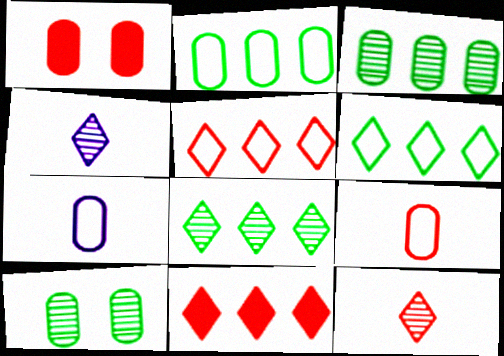[[1, 3, 7]]